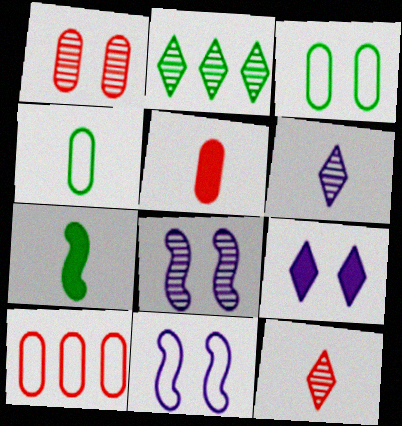[[1, 5, 10], 
[2, 3, 7], 
[2, 5, 11]]